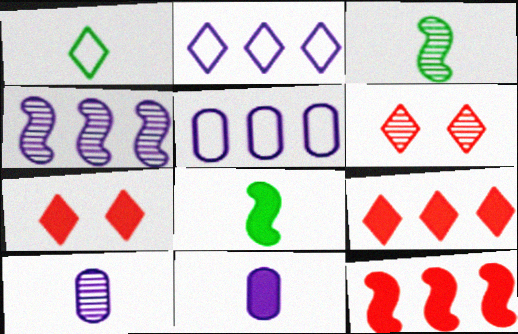[[3, 5, 7], 
[5, 6, 8]]